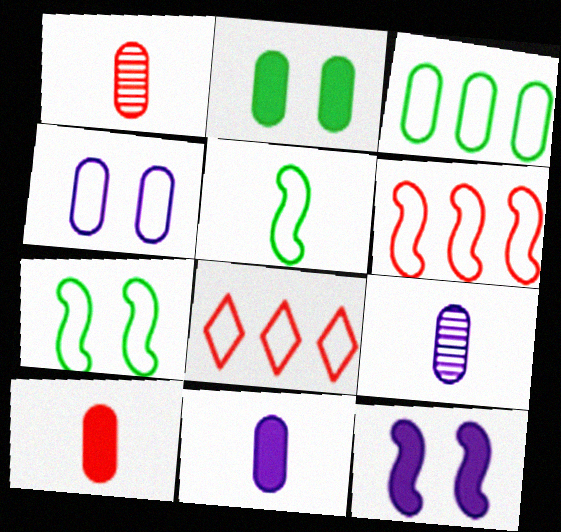[[4, 5, 8]]